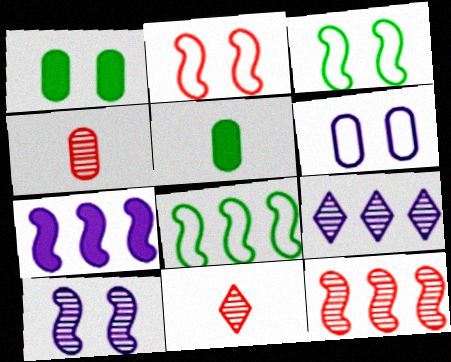[[2, 5, 9], 
[7, 8, 12]]